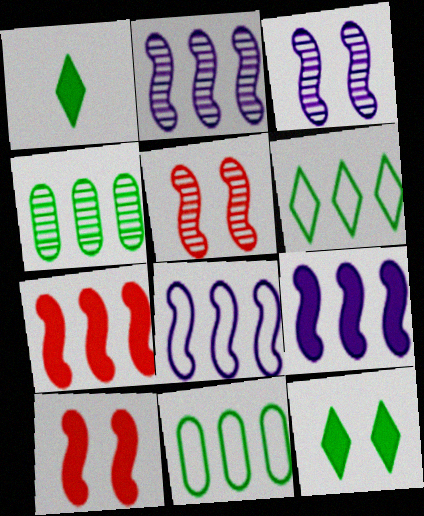[[2, 8, 9]]